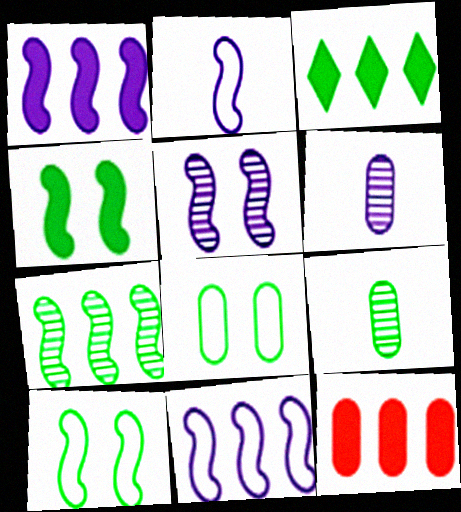[[1, 2, 5], 
[1, 3, 12], 
[3, 9, 10], 
[6, 8, 12]]